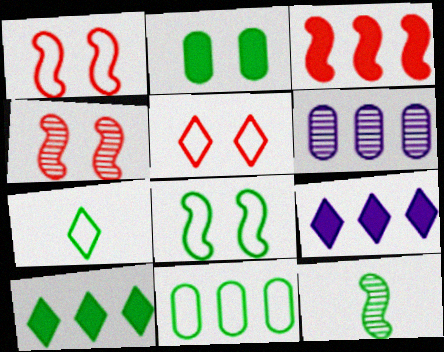[[7, 8, 11]]